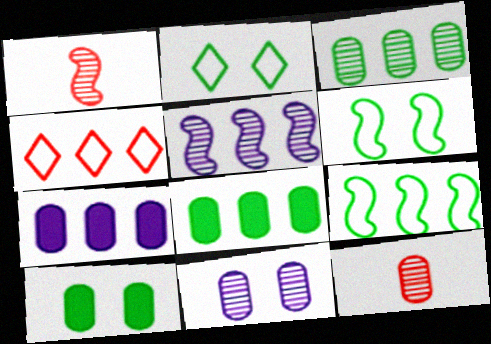[[1, 2, 7], 
[3, 11, 12], 
[4, 5, 8]]